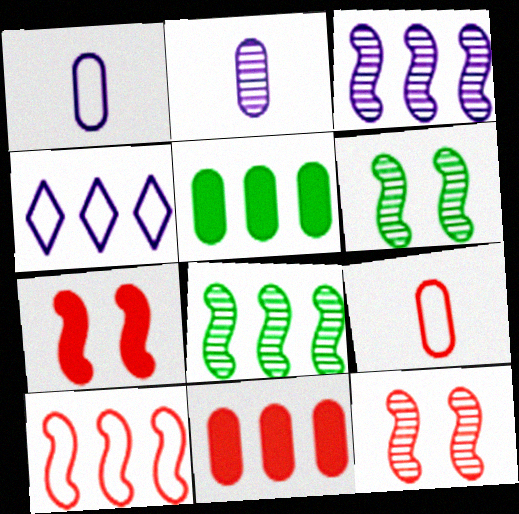[[4, 8, 11]]